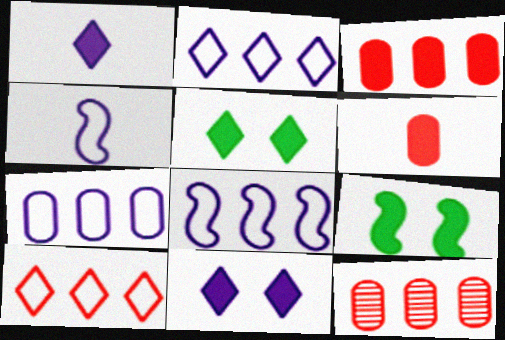[[1, 3, 9], 
[2, 7, 8], 
[4, 5, 12]]